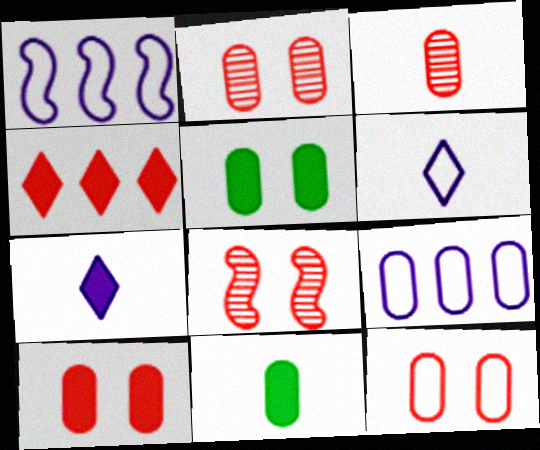[[2, 9, 11], 
[2, 10, 12], 
[3, 5, 9]]